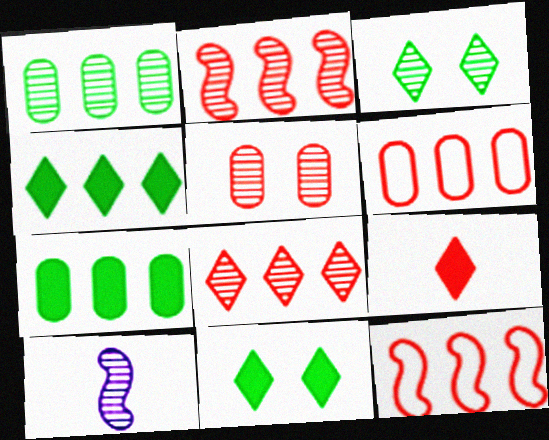[[5, 9, 12], 
[6, 10, 11]]